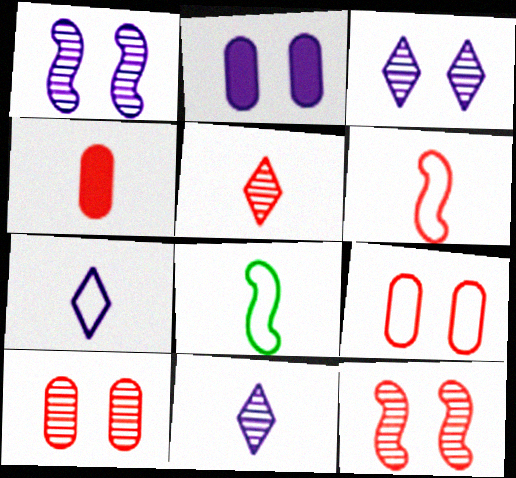[[4, 5, 6], 
[4, 8, 11]]